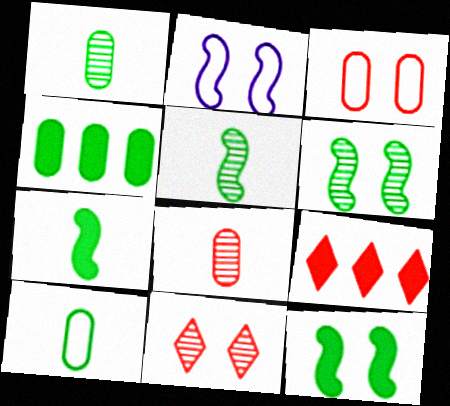[[1, 2, 9]]